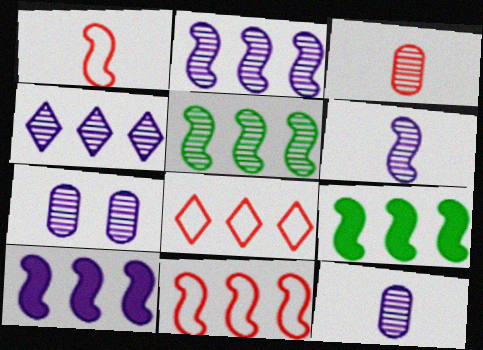[[2, 9, 11], 
[4, 6, 7], 
[5, 10, 11]]